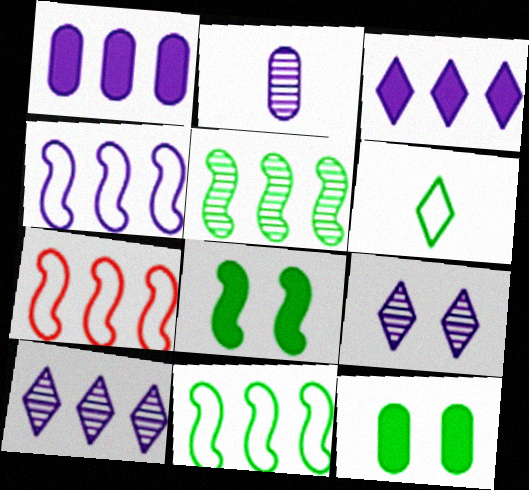[[1, 4, 10], 
[4, 7, 11], 
[5, 6, 12]]